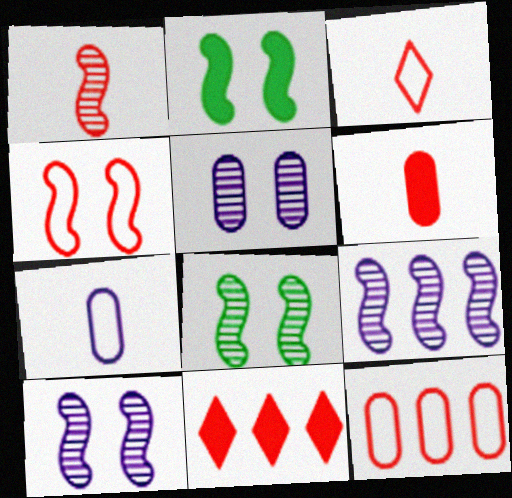[[1, 3, 6], 
[1, 8, 9], 
[2, 4, 10], 
[3, 4, 12], 
[7, 8, 11]]